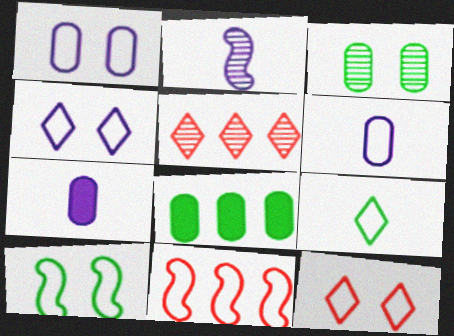[[1, 9, 11], 
[1, 10, 12], 
[2, 3, 5], 
[2, 8, 12], 
[5, 7, 10]]